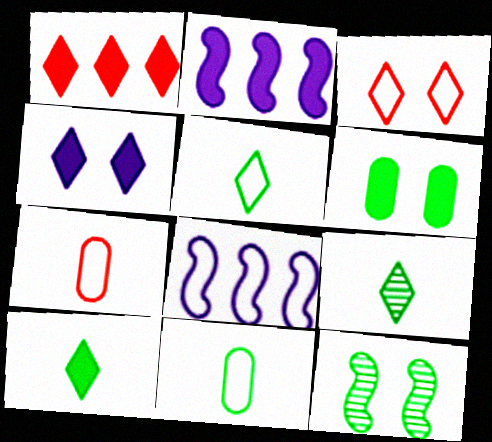[[1, 4, 10], 
[3, 8, 11], 
[5, 9, 10]]